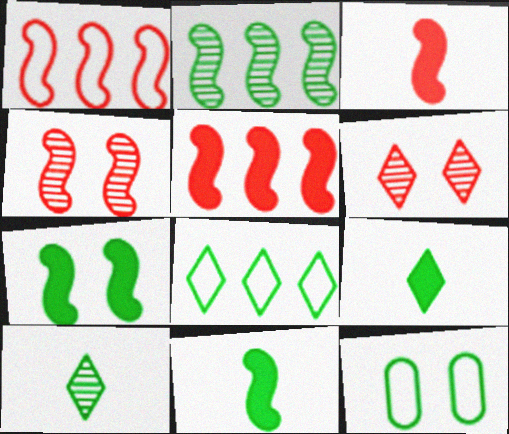[[1, 3, 4], 
[2, 9, 12]]